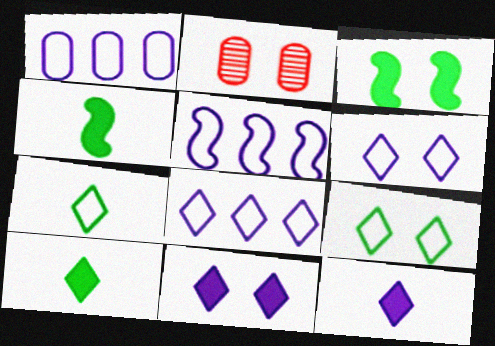[[1, 5, 8], 
[2, 3, 6], 
[2, 4, 8], 
[2, 5, 10]]